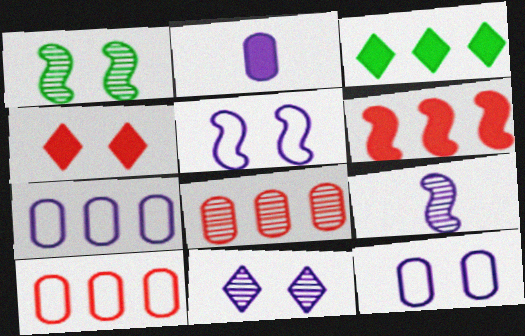[[1, 4, 12]]